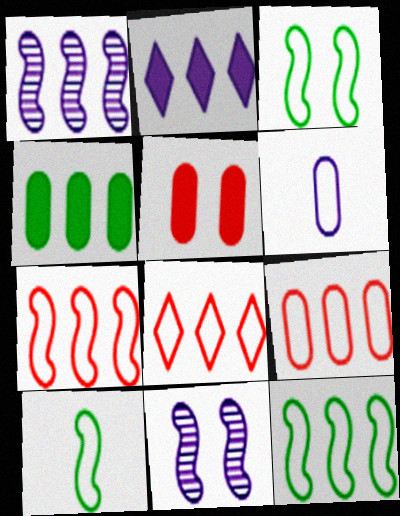[[1, 4, 8], 
[2, 6, 11], 
[3, 6, 8], 
[3, 10, 12], 
[7, 8, 9]]